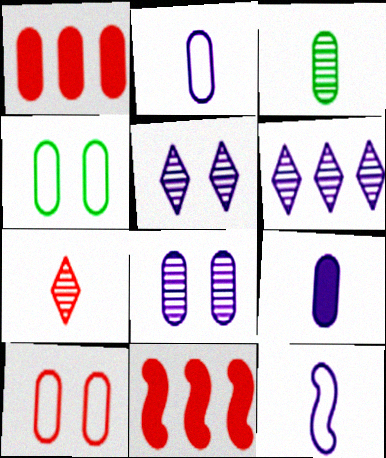[[7, 10, 11]]